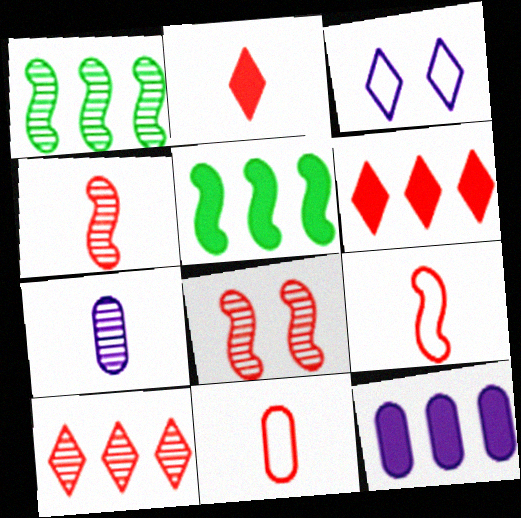[[2, 4, 11], 
[5, 6, 12], 
[6, 8, 11]]